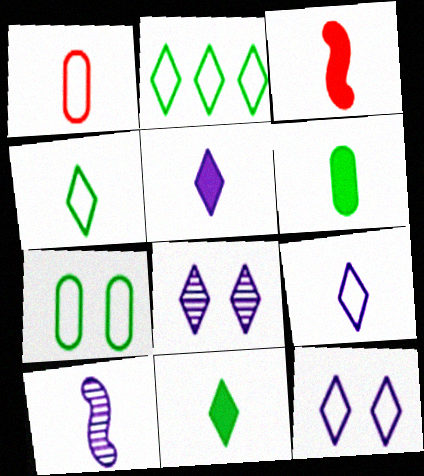[[1, 10, 11], 
[3, 5, 6]]